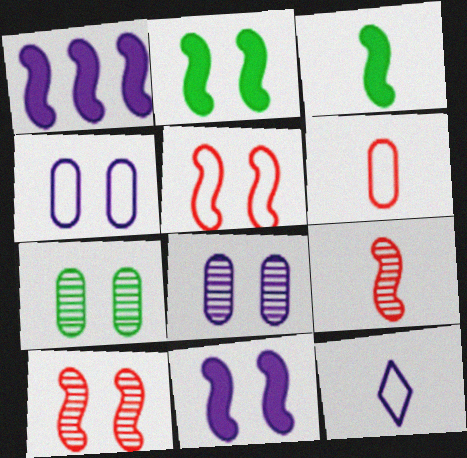[[1, 8, 12]]